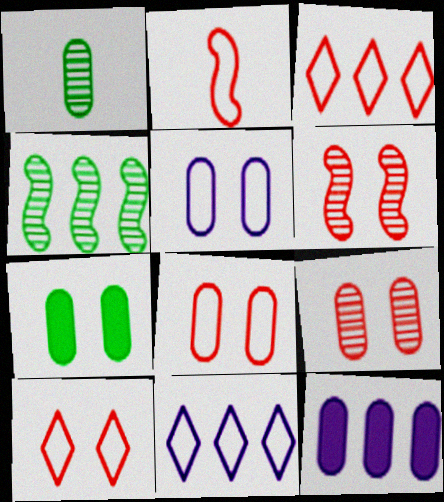[[1, 8, 12], 
[2, 3, 8], 
[3, 4, 12], 
[5, 7, 9]]